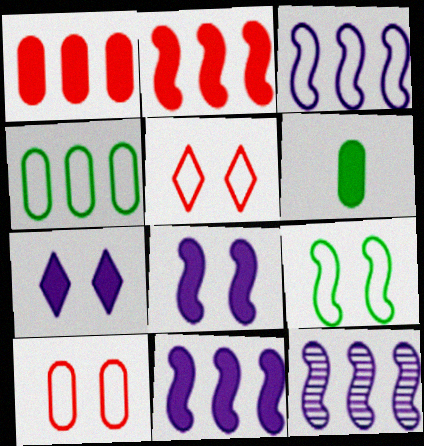[[2, 6, 7], 
[3, 11, 12], 
[5, 6, 12]]